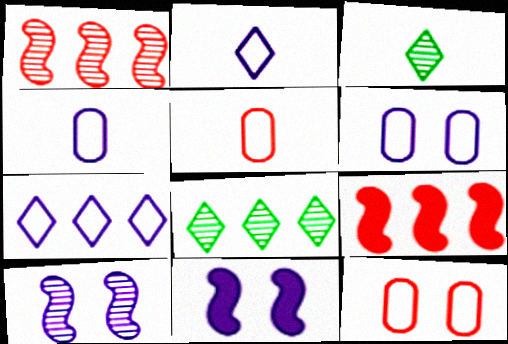[[3, 6, 9], 
[5, 8, 11]]